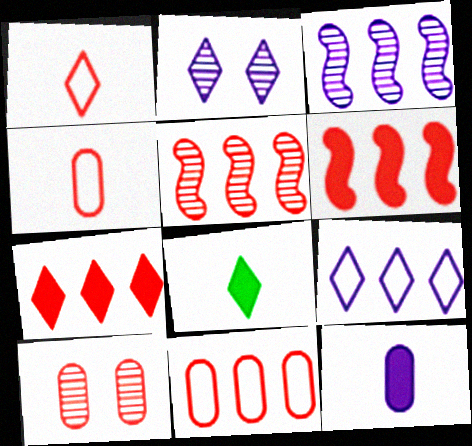[[1, 6, 10], 
[5, 7, 11]]